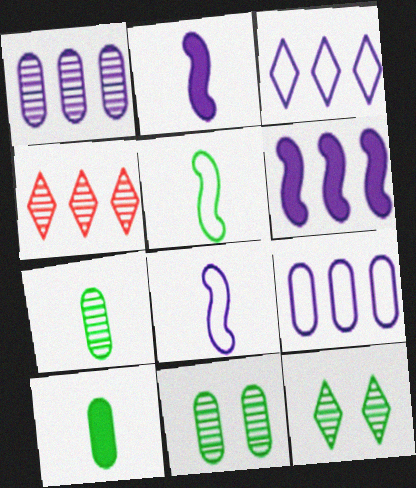[[1, 3, 6]]